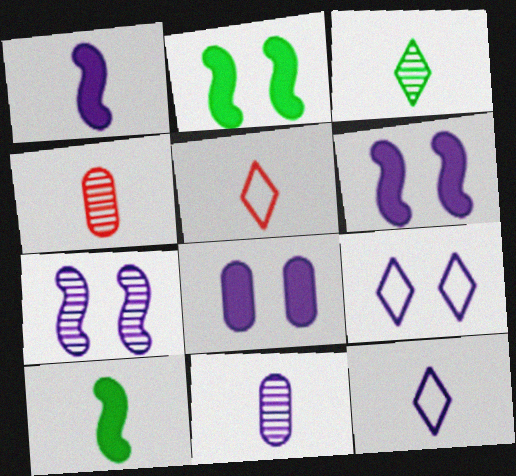[[1, 11, 12], 
[4, 10, 12], 
[5, 10, 11], 
[7, 8, 9]]